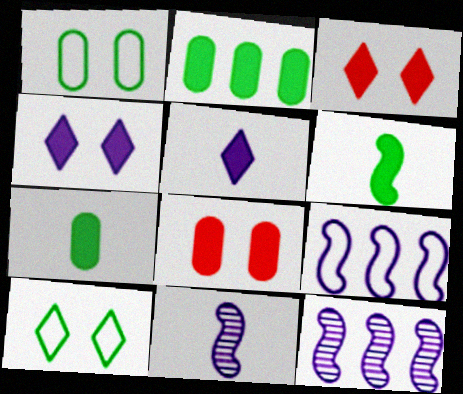[]